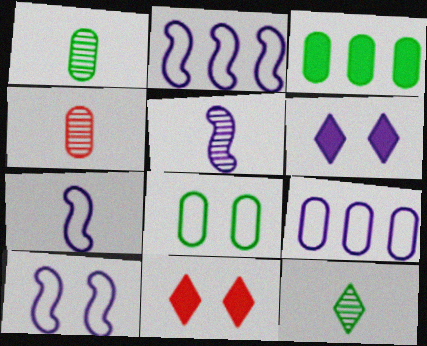[[1, 2, 11], 
[1, 3, 8], 
[2, 7, 10], 
[4, 5, 12], 
[5, 6, 9]]